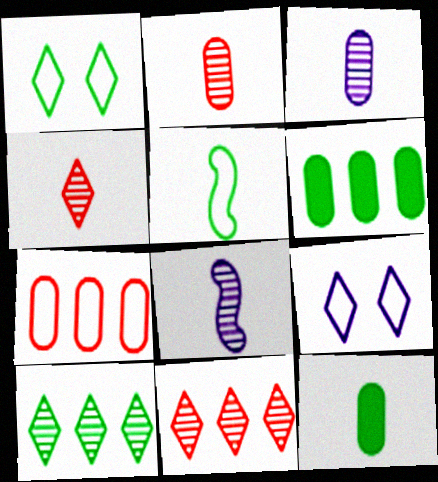[[5, 7, 9]]